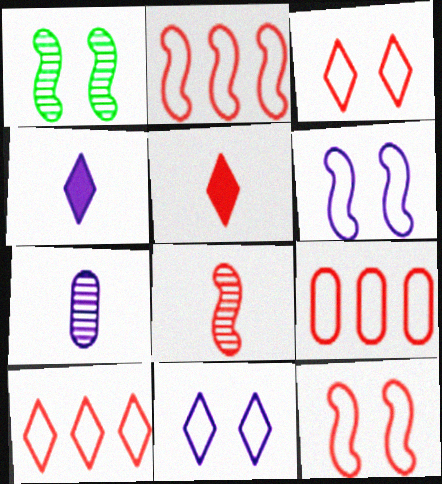[[1, 4, 9], 
[2, 9, 10]]